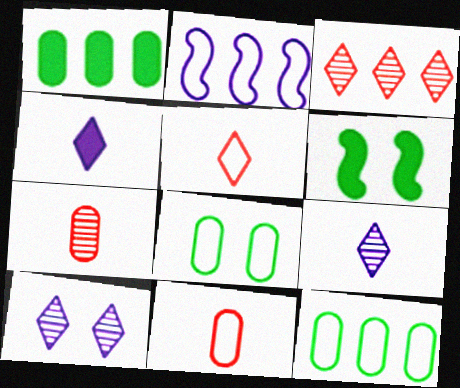[[1, 2, 3], 
[2, 5, 8]]